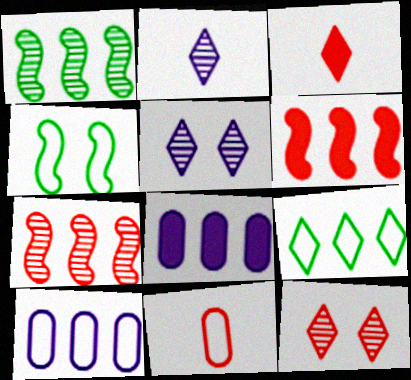[[3, 5, 9], 
[6, 11, 12], 
[7, 8, 9]]